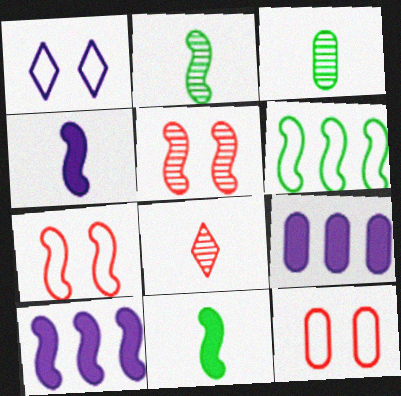[[2, 7, 10], 
[3, 9, 12], 
[4, 5, 6]]